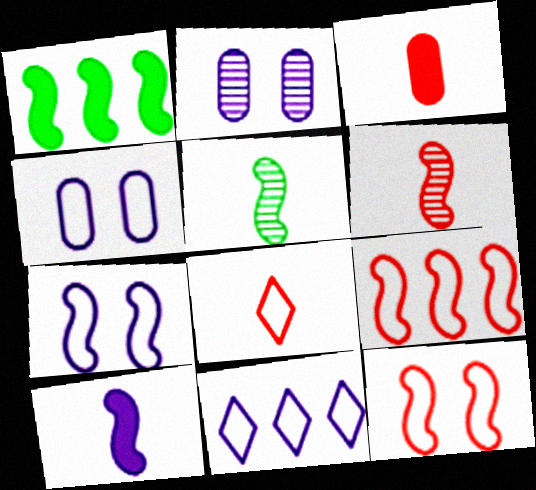[[1, 2, 8], 
[1, 6, 7], 
[2, 10, 11], 
[3, 6, 8]]